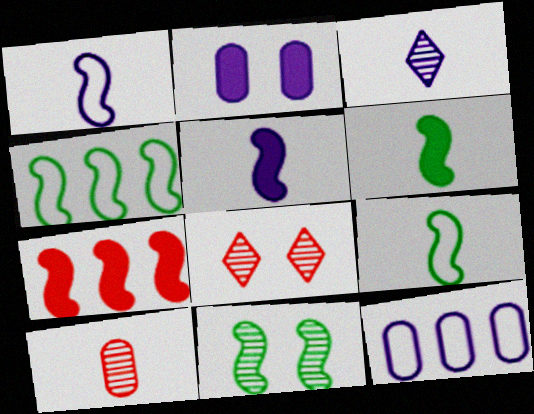[[1, 7, 11], 
[4, 6, 11], 
[6, 8, 12]]